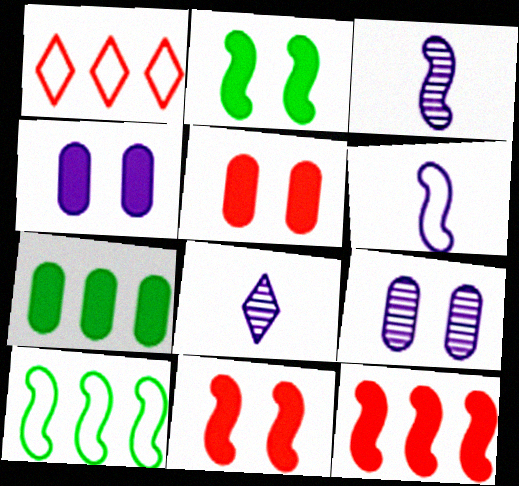[[3, 10, 11], 
[5, 8, 10]]